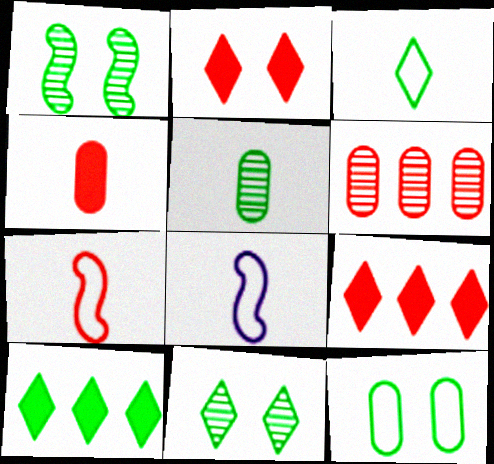[[2, 6, 7], 
[3, 10, 11]]